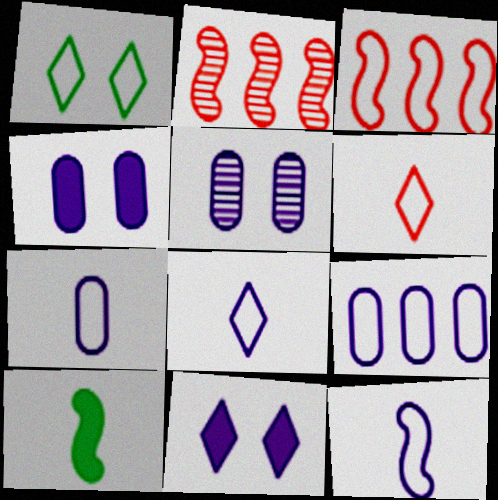[[1, 3, 7], 
[7, 8, 12]]